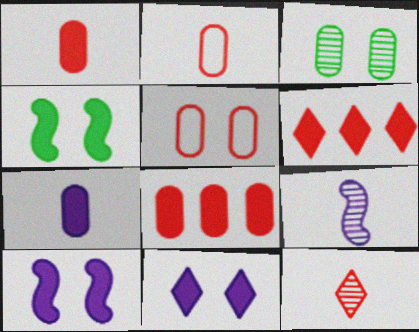[[4, 6, 7]]